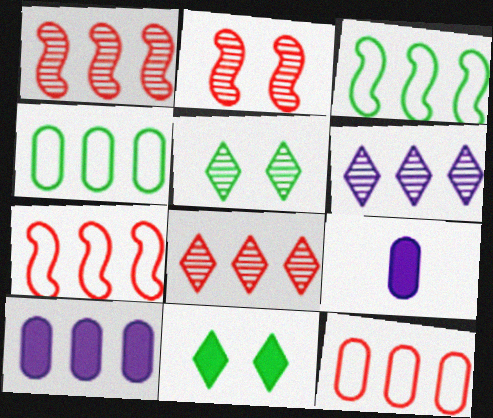[[3, 8, 10], 
[5, 7, 9]]